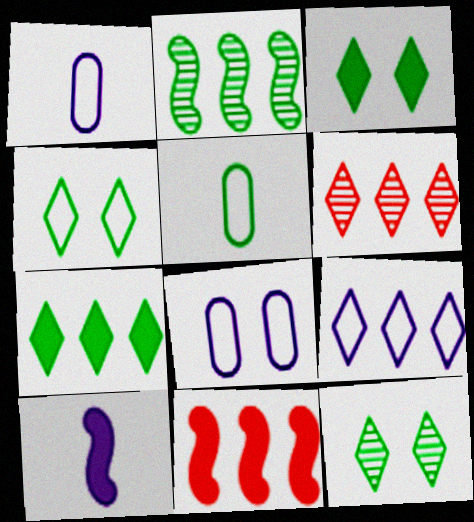[[1, 11, 12], 
[2, 3, 5], 
[3, 4, 12], 
[6, 7, 9]]